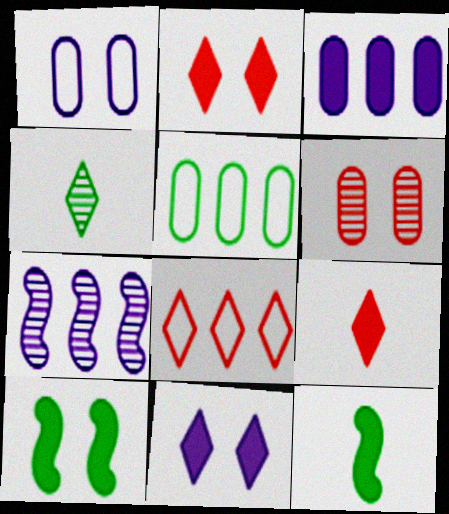[[2, 3, 12], 
[3, 9, 10], 
[4, 5, 10], 
[4, 6, 7], 
[4, 8, 11]]